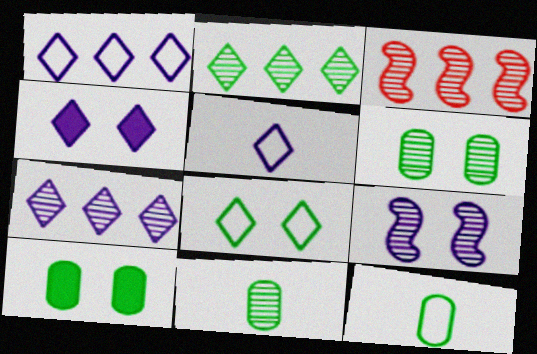[[3, 4, 12], 
[3, 5, 10], 
[4, 5, 7]]